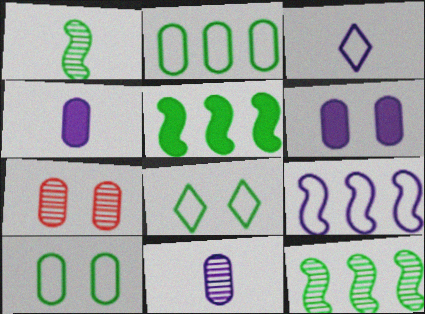[[2, 4, 7], 
[3, 5, 7], 
[6, 7, 10]]